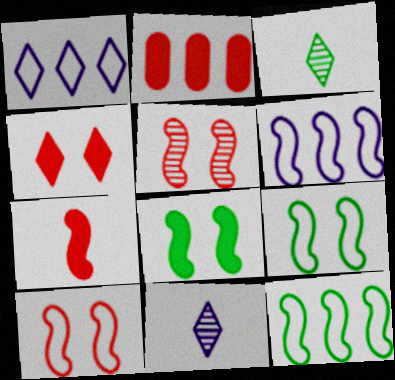[[1, 3, 4], 
[2, 4, 7], 
[2, 9, 11]]